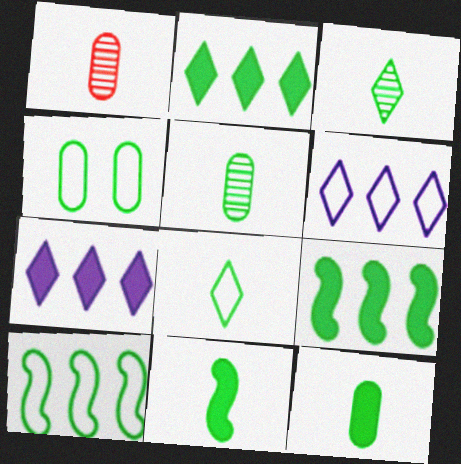[[3, 4, 9], 
[4, 8, 10], 
[5, 8, 11]]